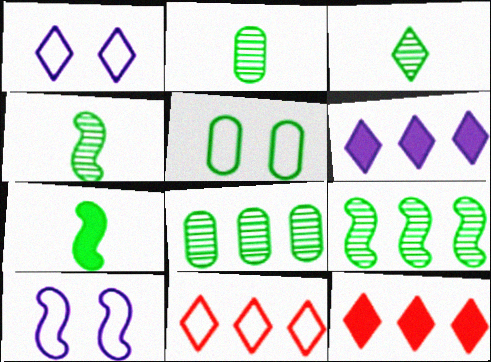[[1, 3, 12], 
[2, 3, 4], 
[2, 10, 12]]